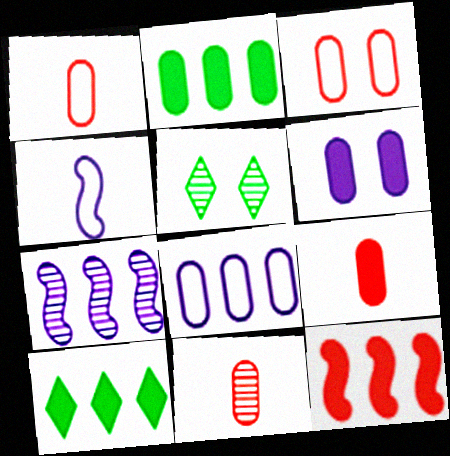[[1, 9, 11], 
[2, 6, 9], 
[5, 7, 11]]